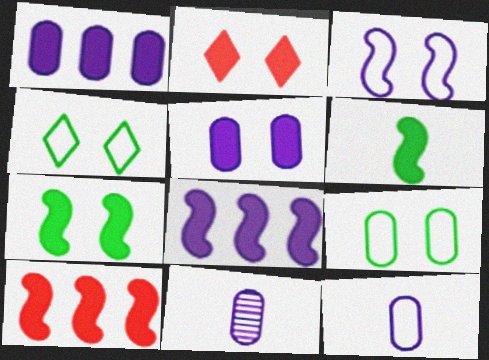[[1, 2, 6], 
[2, 5, 7], 
[4, 10, 11]]